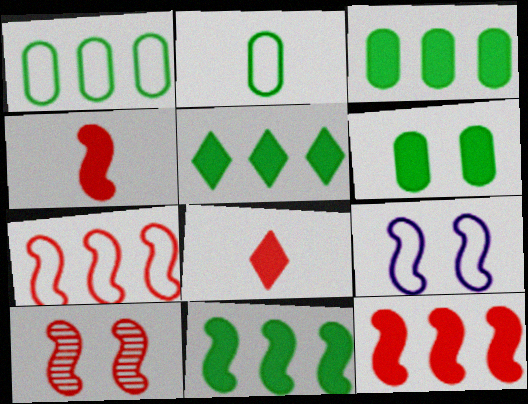[[3, 5, 11], 
[4, 7, 10]]